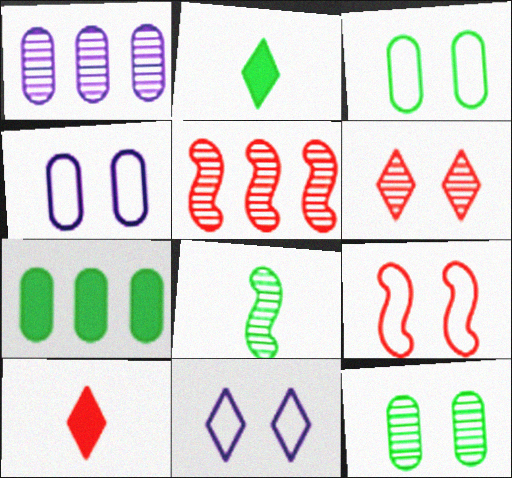[[1, 2, 9], 
[1, 6, 8], 
[2, 4, 5], 
[3, 9, 11]]